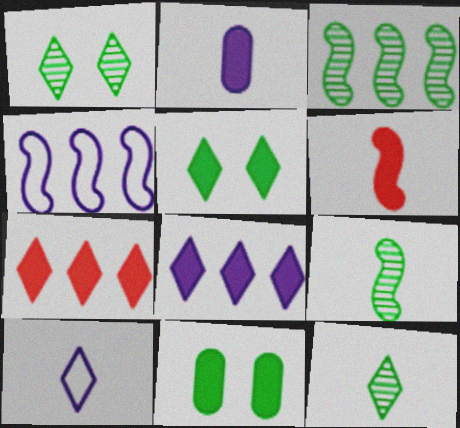[[1, 7, 10], 
[6, 8, 11]]